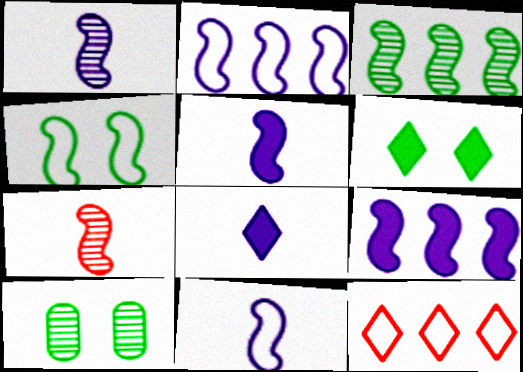[[1, 5, 11], 
[4, 6, 10], 
[4, 7, 9], 
[5, 10, 12]]